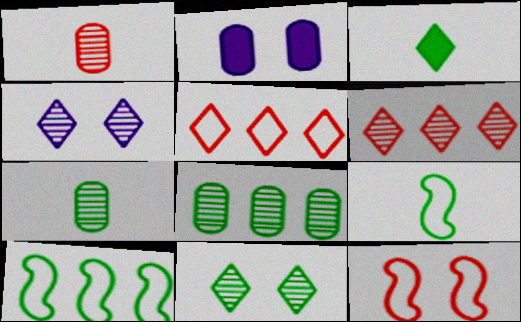[[2, 6, 9], 
[2, 11, 12], 
[3, 4, 5], 
[3, 7, 9]]